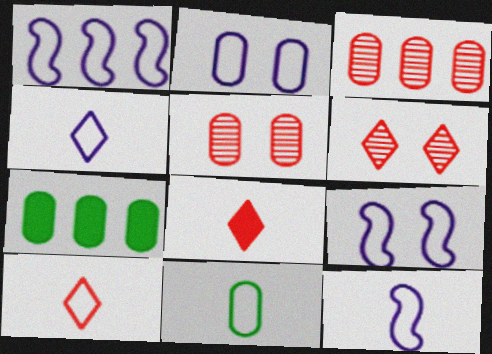[[1, 2, 4], 
[1, 9, 12], 
[6, 7, 12], 
[10, 11, 12]]